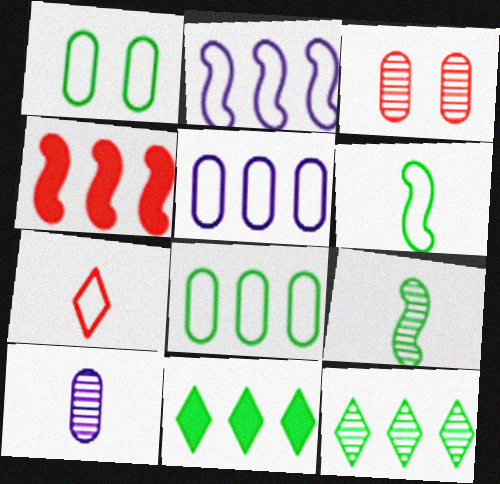[[1, 2, 7], 
[1, 9, 11], 
[3, 4, 7], 
[4, 5, 12]]